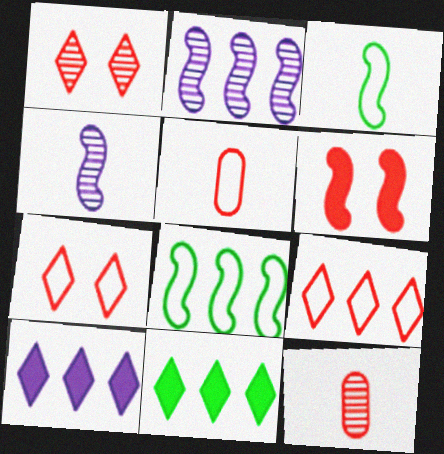[[2, 3, 6], 
[4, 6, 8], 
[6, 9, 12]]